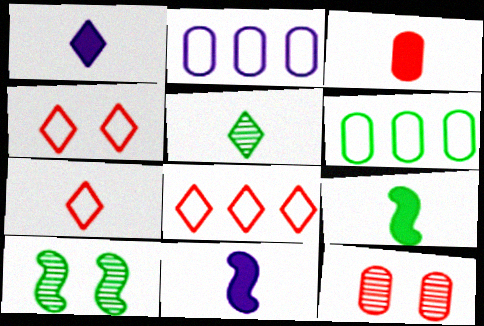[[1, 3, 9], 
[1, 5, 7], 
[4, 7, 8]]